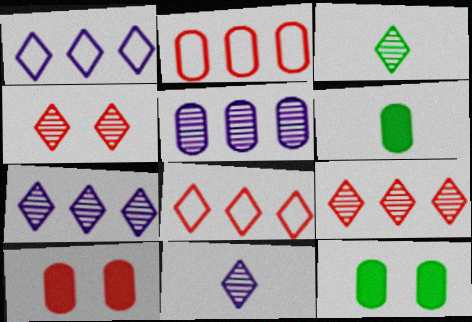[[3, 4, 7]]